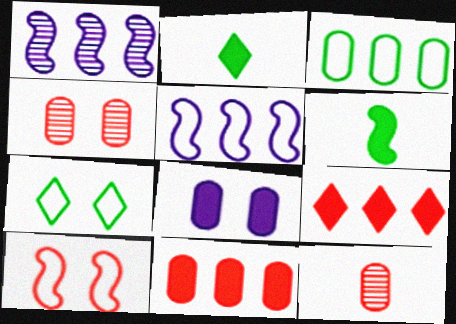[[1, 3, 9], 
[1, 6, 10], 
[2, 4, 5], 
[3, 8, 12], 
[6, 8, 9], 
[9, 10, 12]]